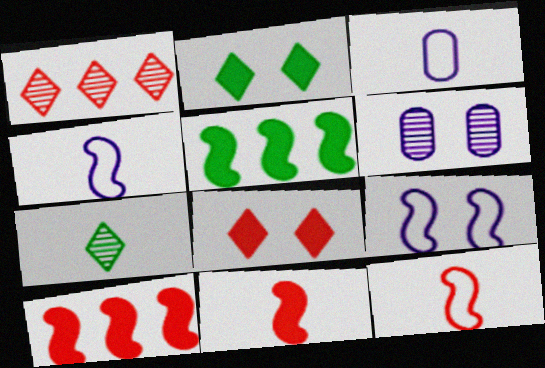[[3, 7, 11]]